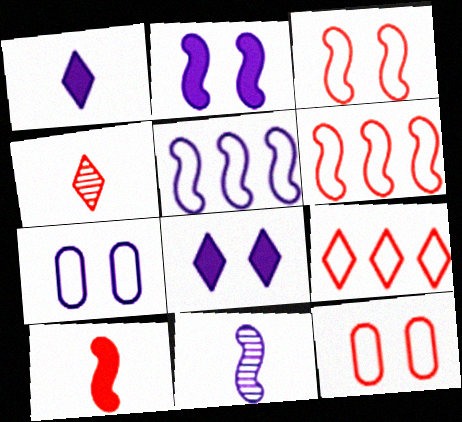[[2, 5, 11]]